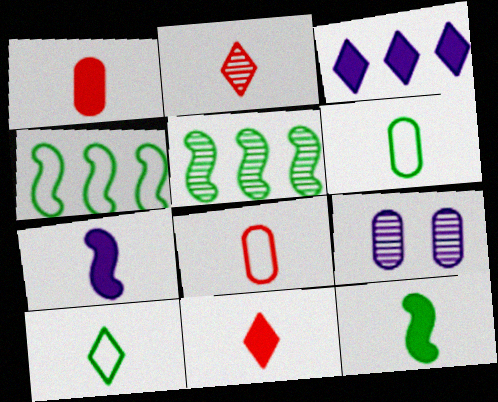[[2, 5, 9], 
[2, 6, 7], 
[4, 9, 11]]